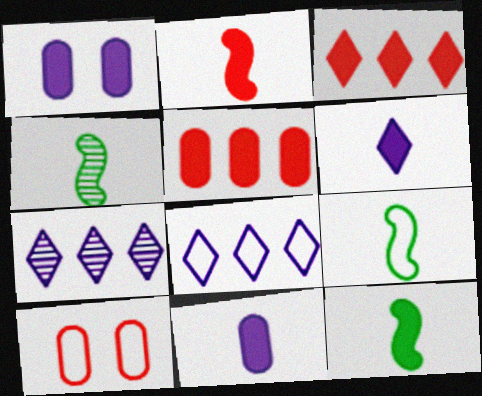[[1, 3, 12], 
[4, 9, 12], 
[7, 10, 12], 
[8, 9, 10]]